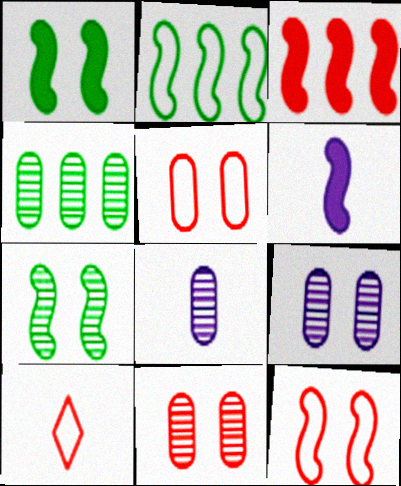[[1, 3, 6], 
[3, 10, 11], 
[4, 8, 11]]